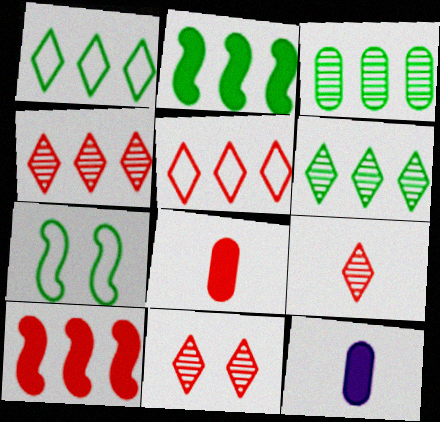[[1, 2, 3], 
[4, 7, 12], 
[4, 9, 11]]